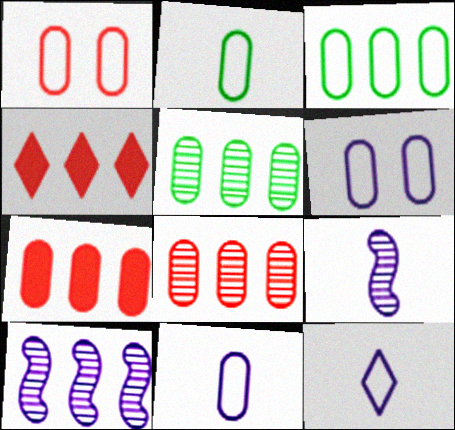[[1, 3, 11], 
[3, 4, 10]]